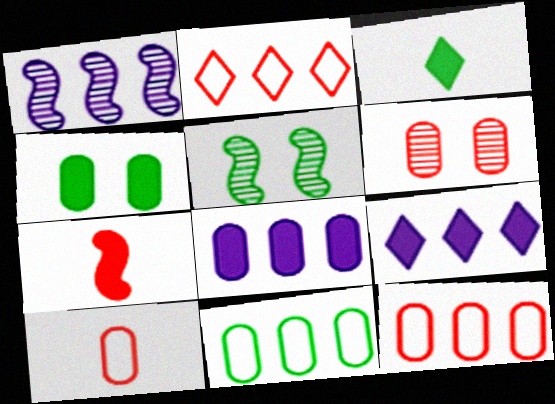[[2, 6, 7], 
[3, 5, 11], 
[4, 7, 9], 
[5, 9, 10]]